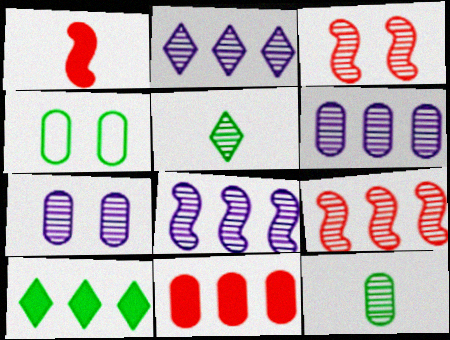[[1, 2, 4], 
[2, 3, 12], 
[2, 6, 8], 
[3, 5, 6], 
[5, 7, 9]]